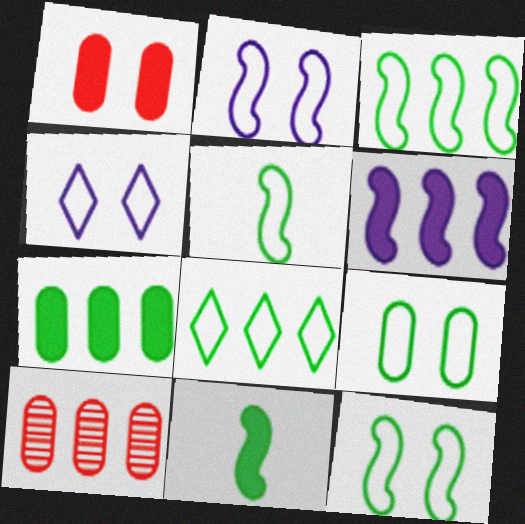[[3, 5, 12], 
[4, 10, 11], 
[5, 8, 9], 
[6, 8, 10]]